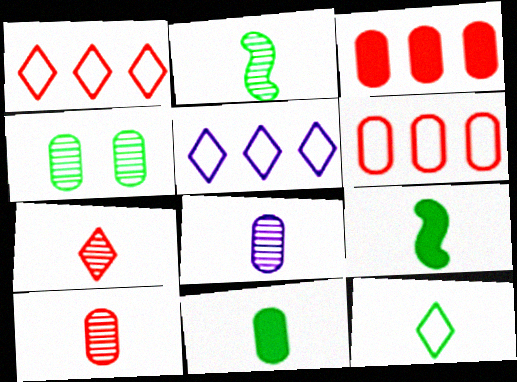[[2, 7, 8], 
[2, 11, 12]]